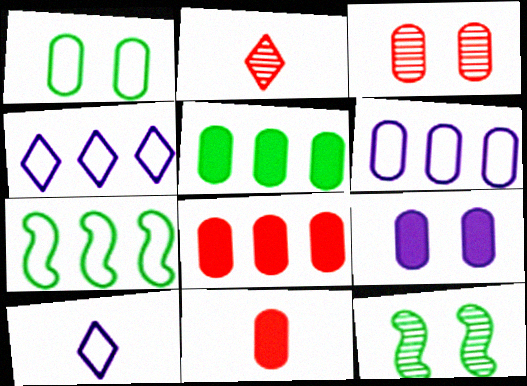[[1, 3, 9], 
[2, 7, 9], 
[4, 11, 12], 
[5, 9, 11], 
[8, 10, 12]]